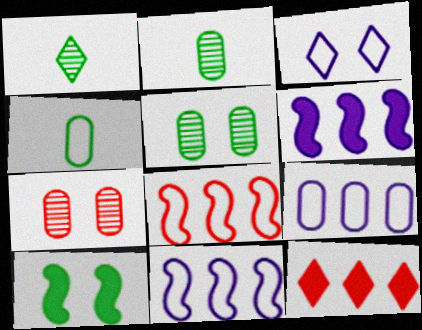[[1, 3, 12], 
[3, 4, 8], 
[3, 7, 10]]